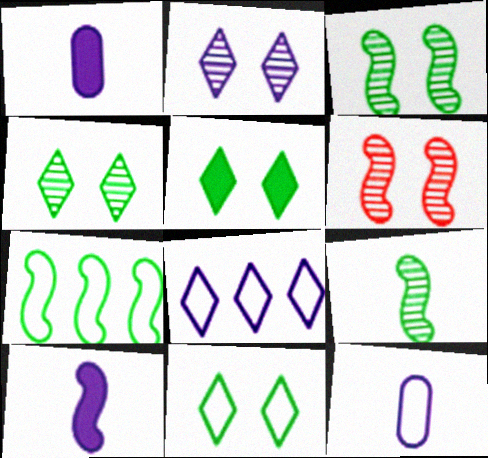[[4, 5, 11], 
[6, 7, 10]]